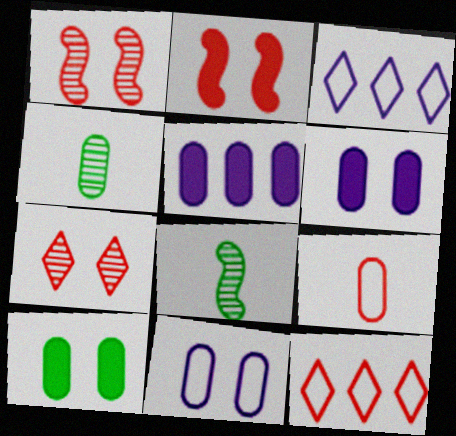[[2, 3, 4], 
[6, 8, 12]]